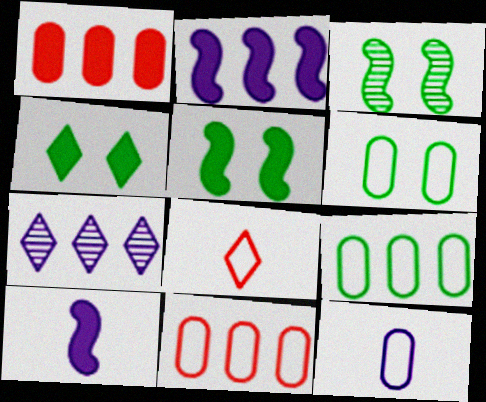[[1, 4, 10], 
[3, 4, 6], 
[4, 7, 8], 
[6, 11, 12]]